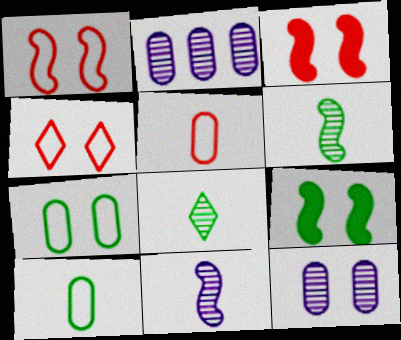[[4, 9, 12]]